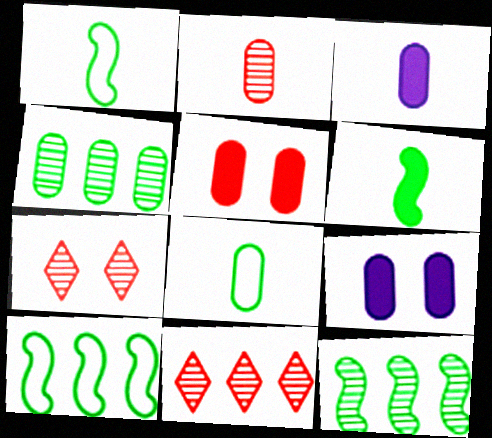[[1, 9, 11], 
[2, 3, 8], 
[3, 7, 10]]